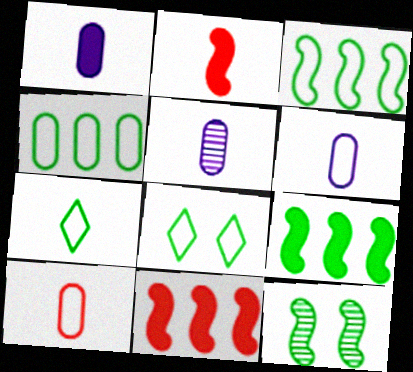[[1, 5, 6], 
[2, 5, 7], 
[5, 8, 11]]